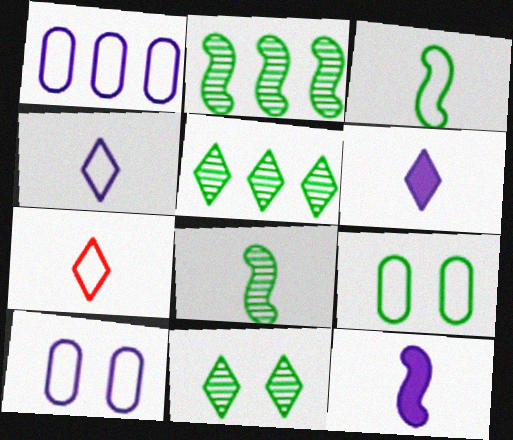[]